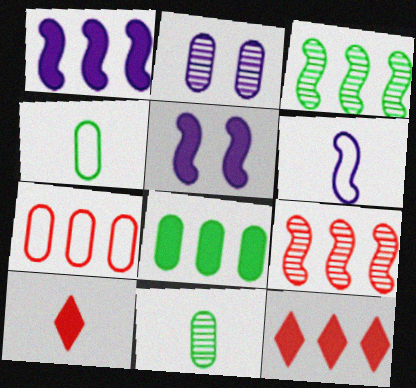[[1, 8, 12], 
[5, 8, 10], 
[6, 10, 11], 
[7, 9, 12]]